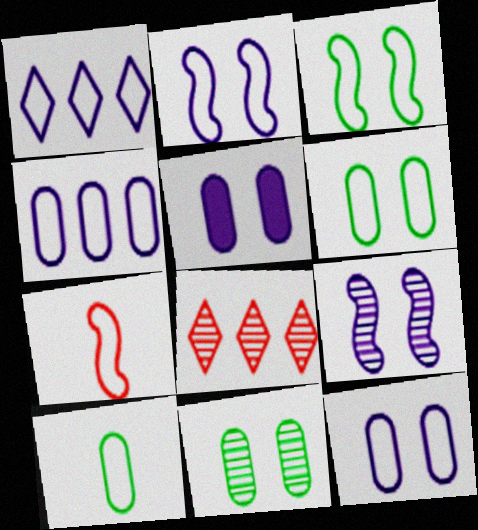[[1, 6, 7]]